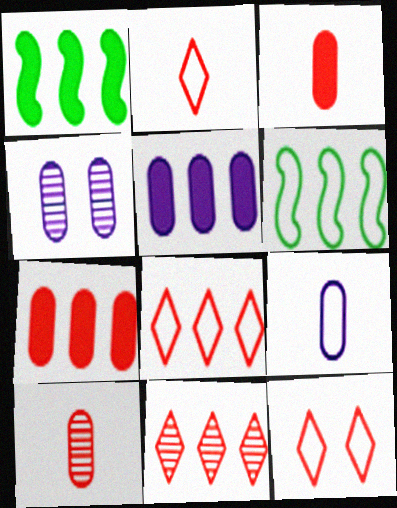[[1, 2, 4], 
[2, 8, 12], 
[4, 5, 9], 
[5, 6, 11], 
[6, 9, 12]]